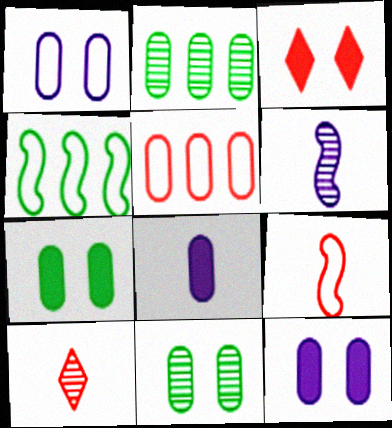[[4, 10, 12], 
[5, 8, 11]]